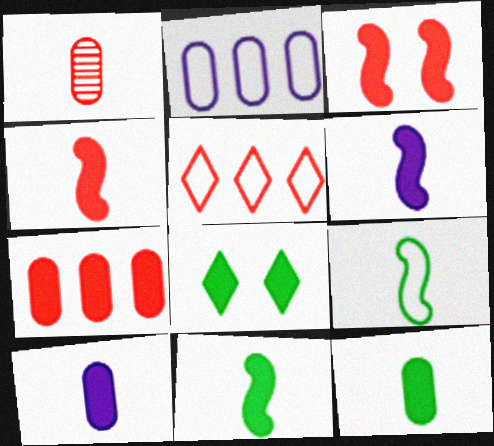[[1, 3, 5], 
[4, 6, 11], 
[6, 7, 8]]